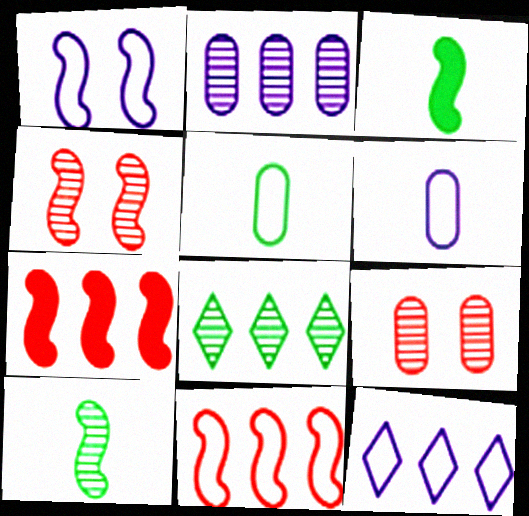[[1, 6, 12], 
[1, 7, 10], 
[3, 9, 12]]